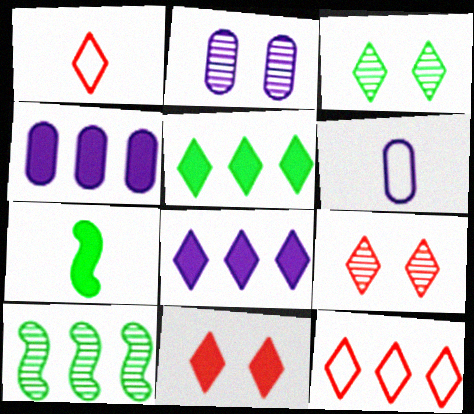[[1, 3, 8], 
[2, 4, 6], 
[2, 7, 12], 
[4, 7, 11], 
[4, 10, 12], 
[6, 10, 11]]